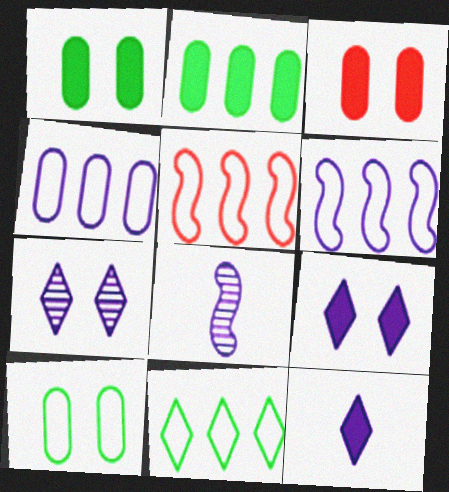[[3, 8, 11], 
[4, 5, 11], 
[4, 8, 9]]